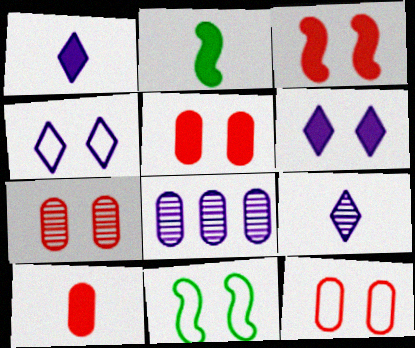[[1, 2, 10], 
[4, 11, 12], 
[5, 7, 12], 
[6, 7, 11]]